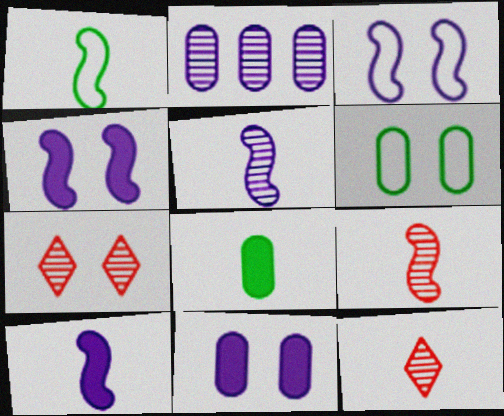[[1, 9, 10], 
[4, 6, 7]]